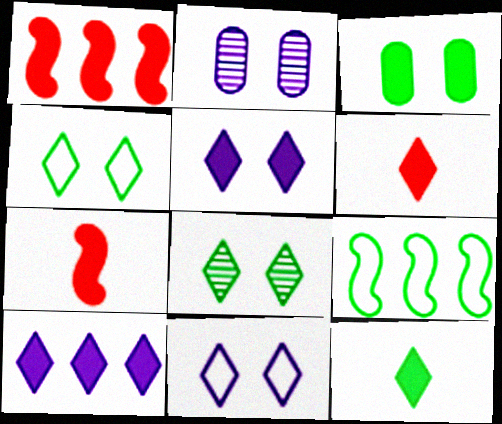[[2, 6, 9], 
[3, 7, 10]]